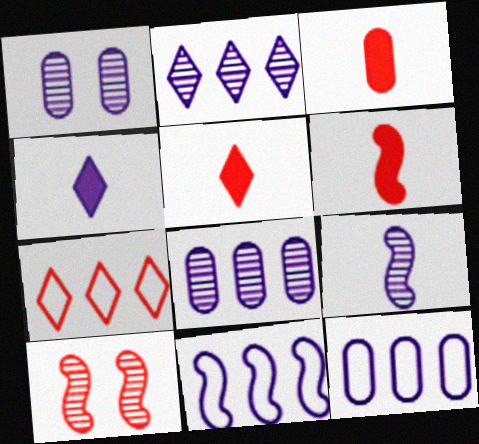[[1, 2, 9], 
[1, 4, 11], 
[3, 5, 6], 
[3, 7, 10]]